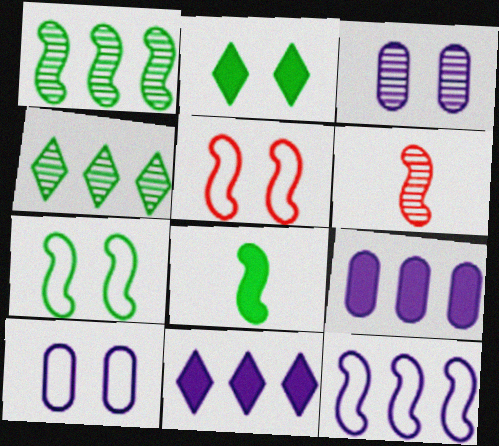[[1, 7, 8], 
[2, 3, 5], 
[3, 4, 6]]